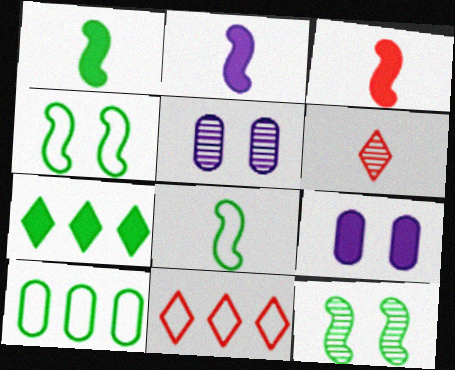[[1, 2, 3], 
[1, 5, 11], 
[3, 7, 9]]